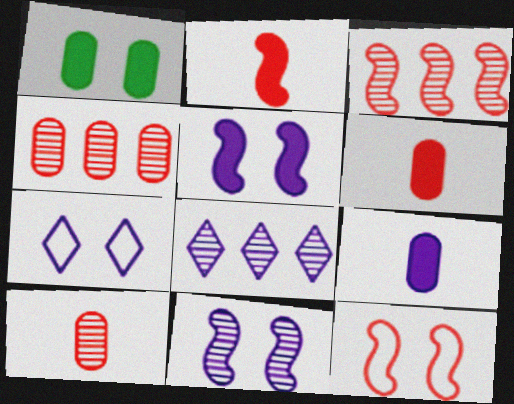[[2, 3, 12]]